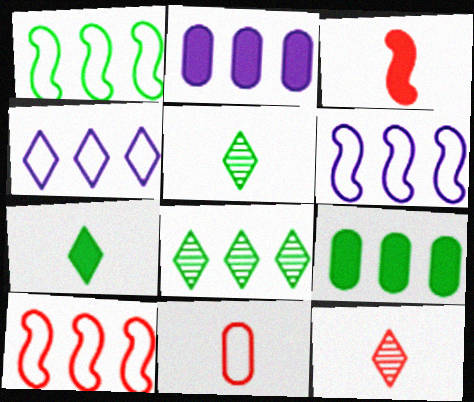[[1, 6, 10], 
[1, 8, 9], 
[2, 8, 10], 
[3, 11, 12]]